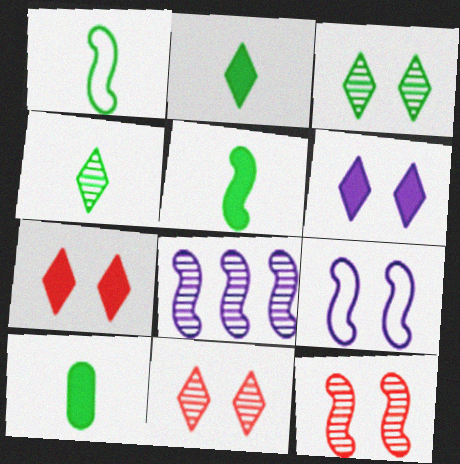[[1, 4, 10], 
[2, 5, 10]]